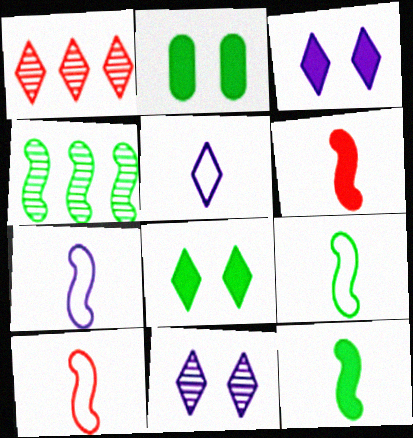[[1, 2, 7], 
[1, 5, 8], 
[7, 9, 10]]